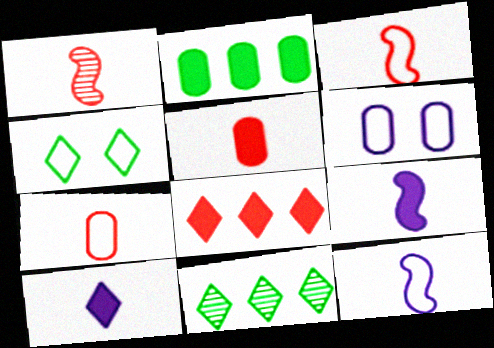[]